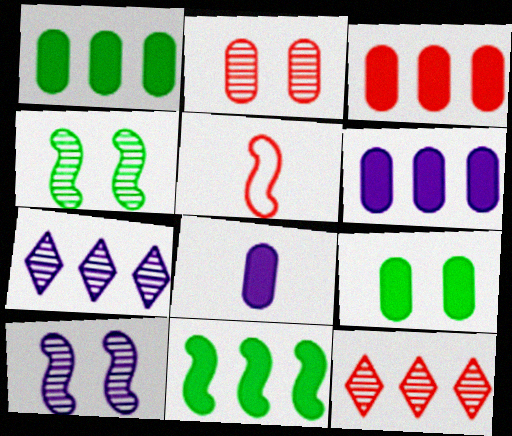[[1, 3, 6], 
[3, 8, 9], 
[5, 7, 9], 
[5, 10, 11]]